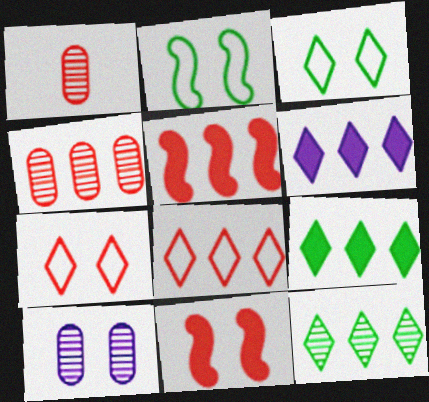[[1, 2, 6], 
[1, 5, 7], 
[1, 8, 11], 
[3, 10, 11], 
[4, 5, 8], 
[6, 8, 12]]